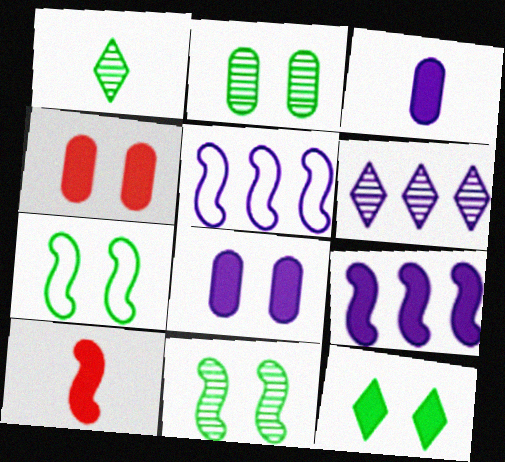[[1, 4, 5], 
[2, 7, 12], 
[5, 10, 11]]